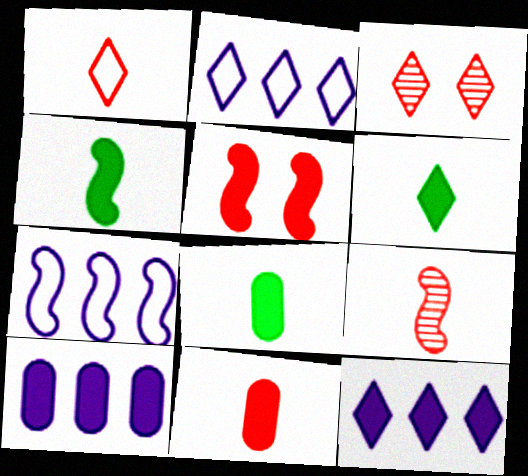[[1, 9, 11], 
[2, 3, 6], 
[3, 7, 8], 
[4, 6, 8], 
[5, 6, 10], 
[5, 8, 12]]